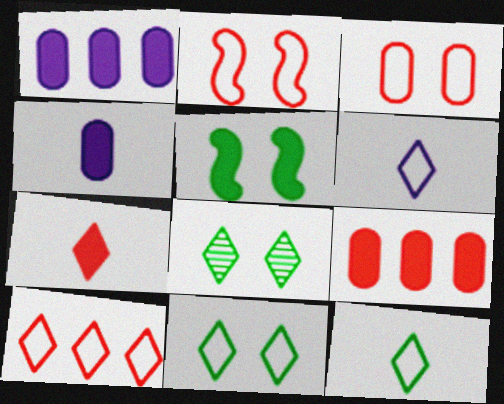[[1, 5, 7], 
[6, 10, 11]]